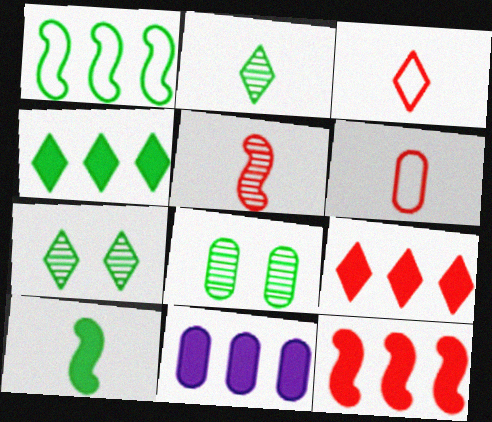[[4, 11, 12], 
[6, 8, 11]]